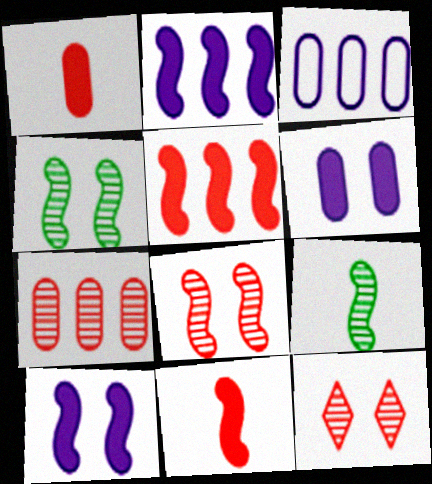[]